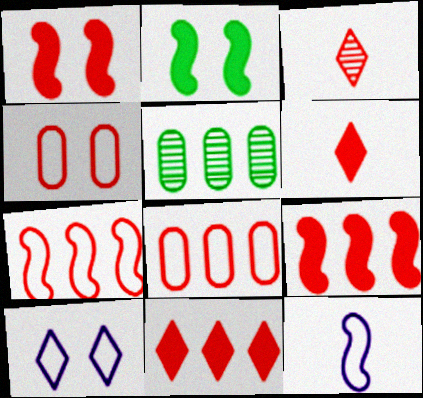[[1, 3, 8], 
[3, 4, 9]]